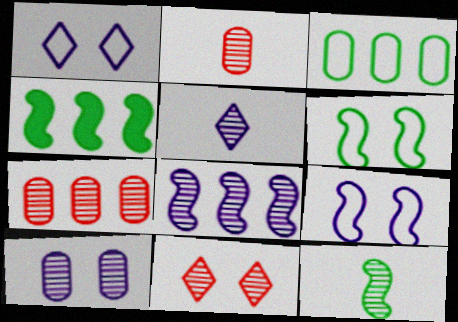[[1, 2, 4], 
[2, 5, 12], 
[4, 6, 12], 
[5, 8, 10]]